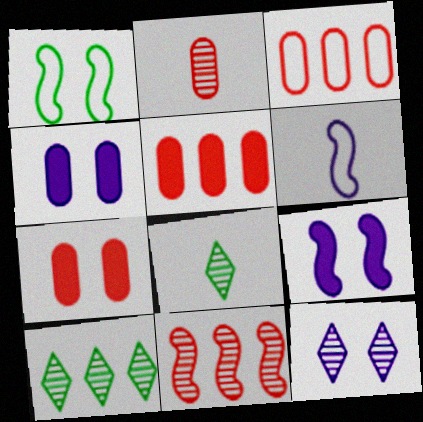[[1, 7, 12], 
[2, 3, 7], 
[3, 8, 9], 
[6, 7, 10]]